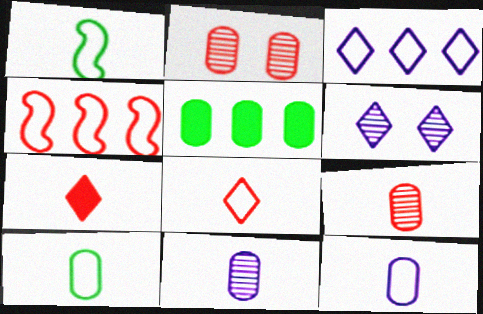[[1, 7, 11], 
[1, 8, 12], 
[2, 4, 7], 
[2, 5, 12]]